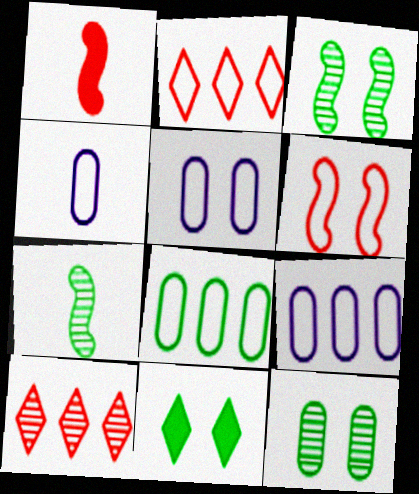[[4, 5, 9], 
[7, 8, 11]]